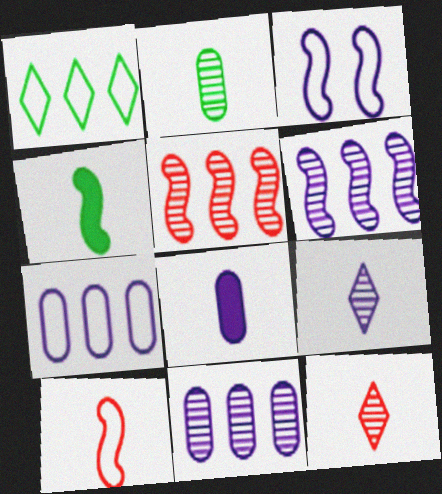[[3, 4, 5]]